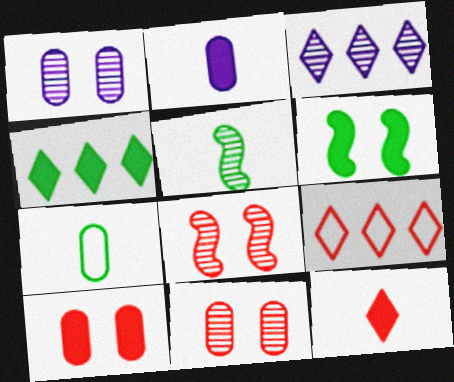[[3, 4, 9], 
[3, 5, 11]]